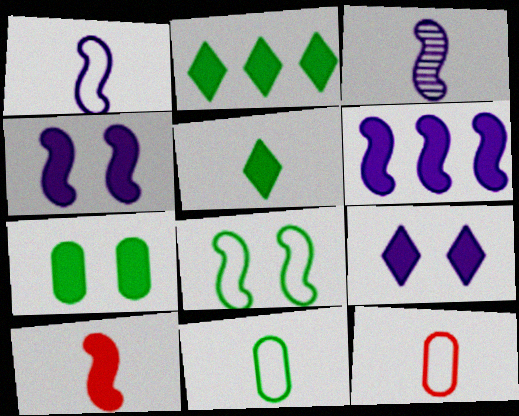[[3, 5, 12]]